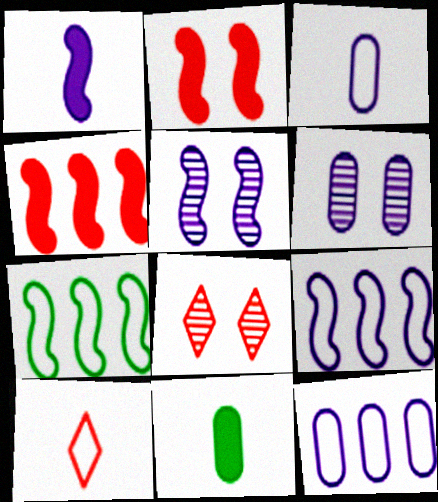[[1, 5, 9], 
[8, 9, 11]]